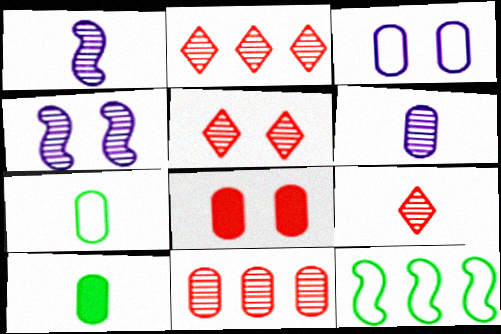[[2, 5, 9], 
[3, 10, 11]]